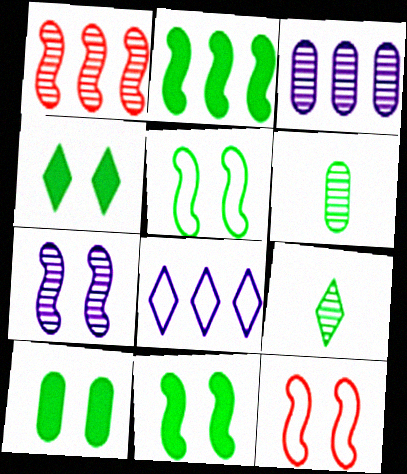[[4, 10, 11], 
[7, 11, 12]]